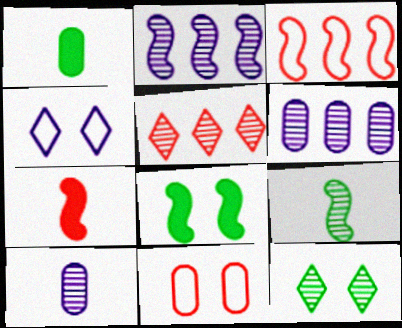[[1, 6, 11], 
[5, 7, 11]]